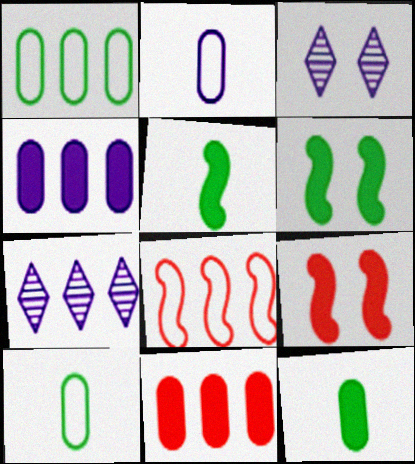[[3, 8, 12], 
[7, 9, 10]]